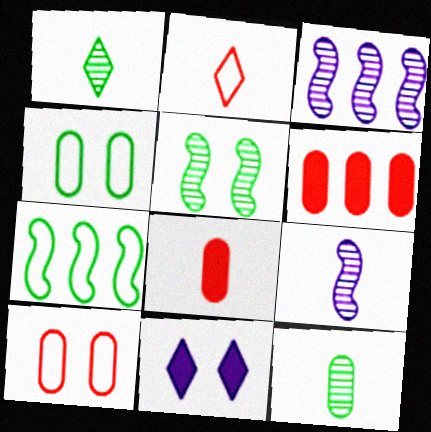[[5, 10, 11]]